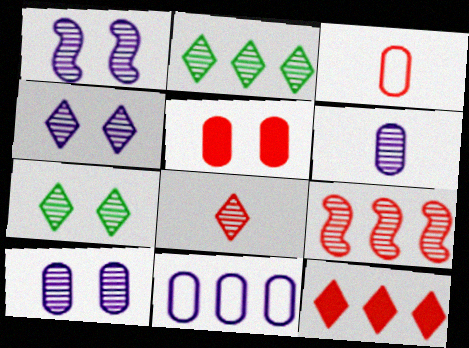[[1, 4, 10], 
[2, 4, 8], 
[6, 7, 9]]